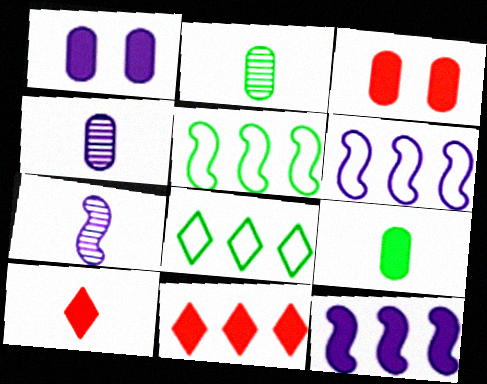[[3, 7, 8]]